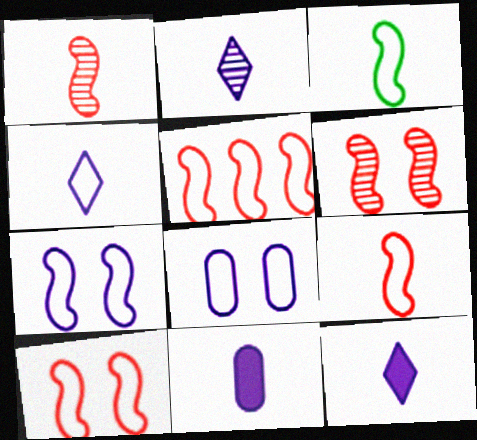[[2, 4, 12], 
[3, 5, 7], 
[5, 9, 10]]